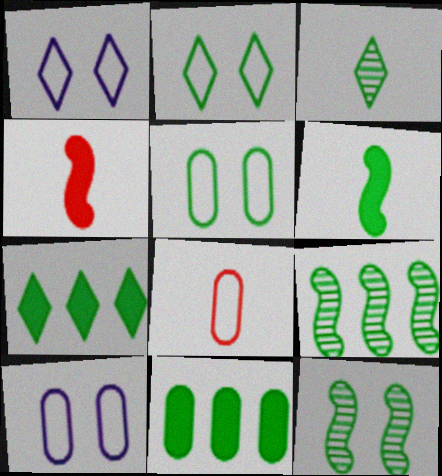[[2, 3, 7]]